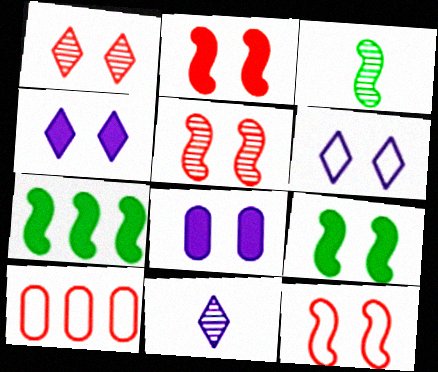[[2, 5, 12], 
[3, 4, 10], 
[9, 10, 11]]